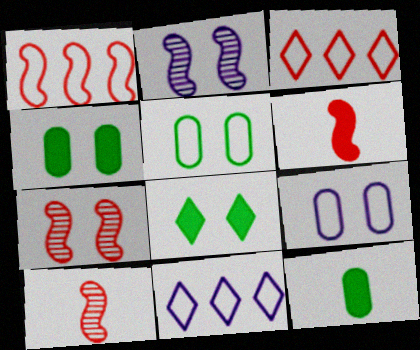[[1, 6, 7], 
[2, 3, 12], 
[4, 10, 11], 
[7, 8, 9], 
[7, 11, 12]]